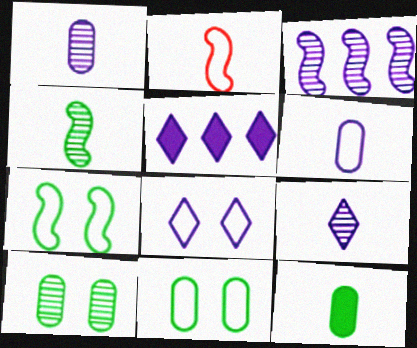[[2, 5, 10], 
[2, 9, 12], 
[5, 8, 9]]